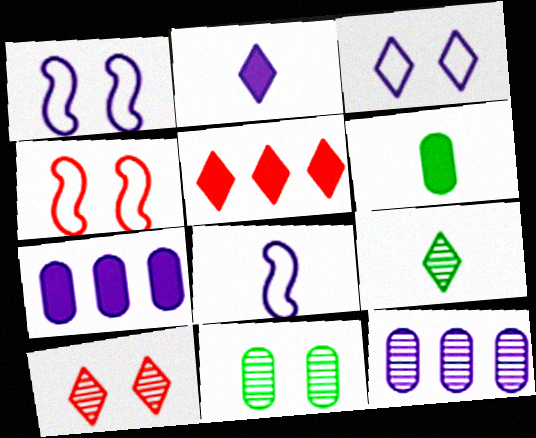[[1, 2, 12], 
[3, 5, 9], 
[4, 7, 9], 
[5, 8, 11]]